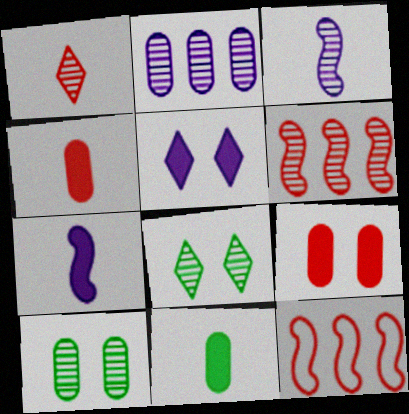[[1, 9, 12]]